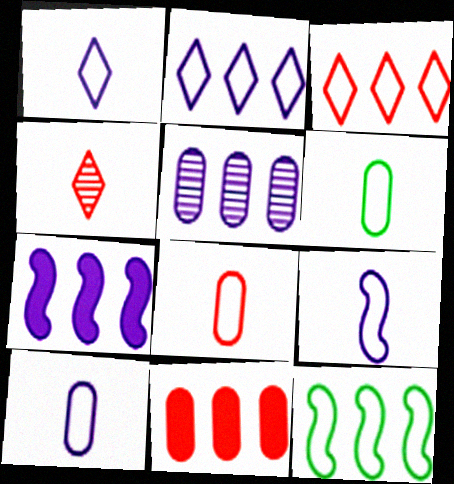[[1, 9, 10], 
[2, 5, 7], 
[6, 8, 10]]